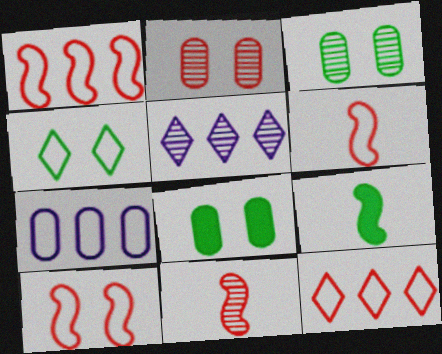[[1, 6, 10], 
[3, 5, 11], 
[4, 6, 7], 
[5, 6, 8]]